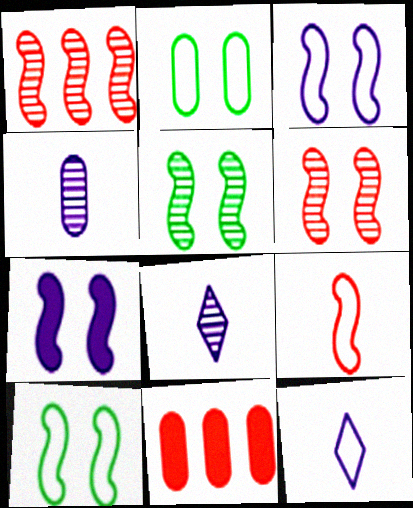[[2, 4, 11], 
[5, 11, 12], 
[6, 7, 10], 
[8, 10, 11]]